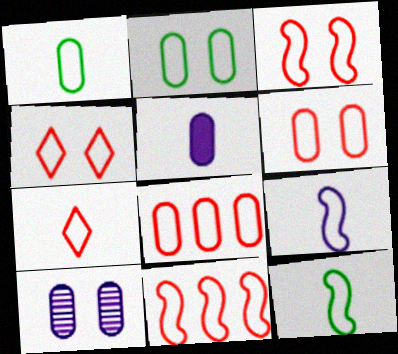[[1, 7, 9], 
[3, 4, 6], 
[3, 7, 8], 
[6, 7, 11]]